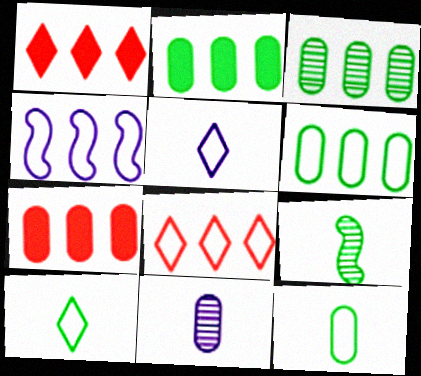[[1, 3, 4], 
[2, 3, 6], 
[4, 6, 8]]